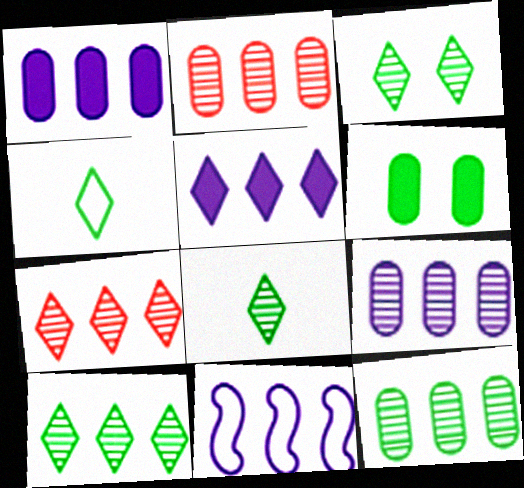[[2, 9, 12], 
[3, 8, 10], 
[5, 9, 11]]